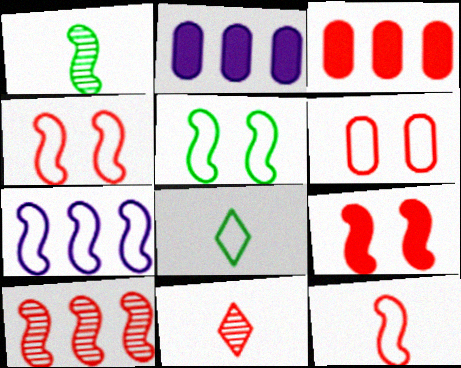[[1, 7, 9], 
[2, 5, 11], 
[3, 4, 11], 
[5, 7, 12], 
[6, 7, 8], 
[9, 10, 12]]